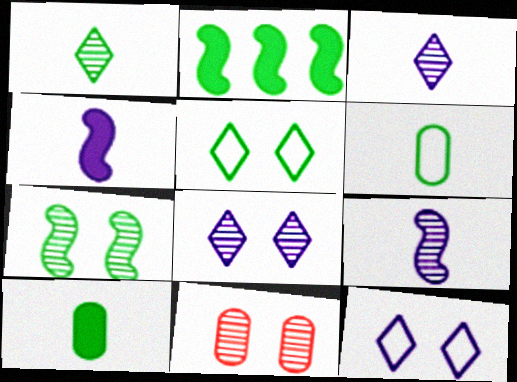[[7, 8, 11]]